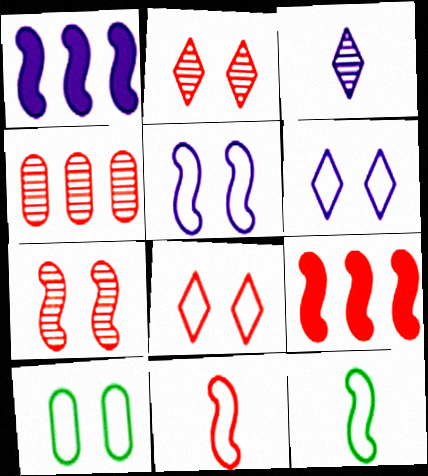[[1, 7, 12], 
[3, 9, 10], 
[5, 8, 10], 
[7, 9, 11]]